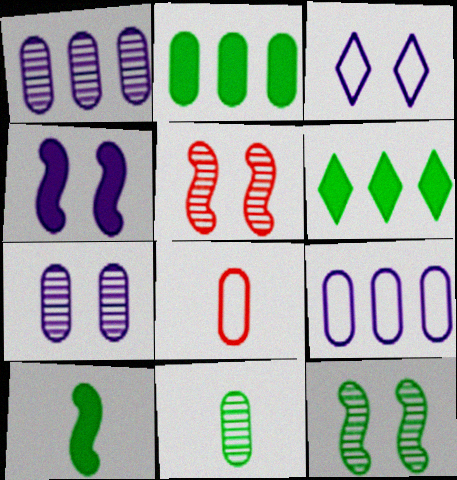[[2, 7, 8], 
[3, 4, 7]]